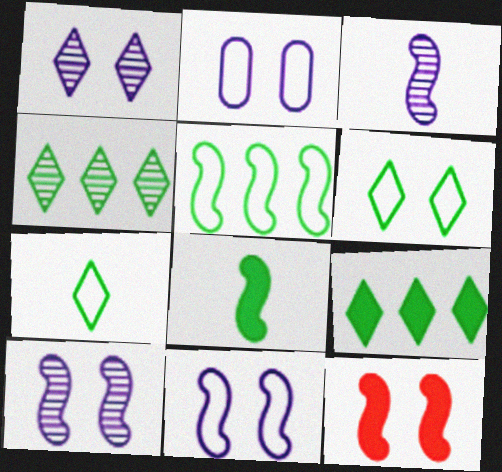[[3, 5, 12]]